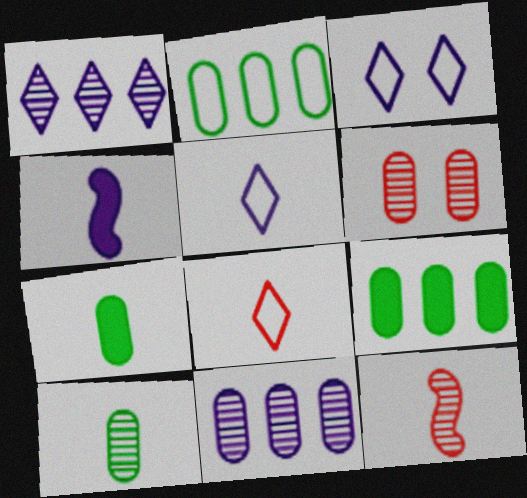[[3, 4, 11], 
[3, 9, 12], 
[4, 8, 10], 
[5, 7, 12], 
[6, 10, 11]]